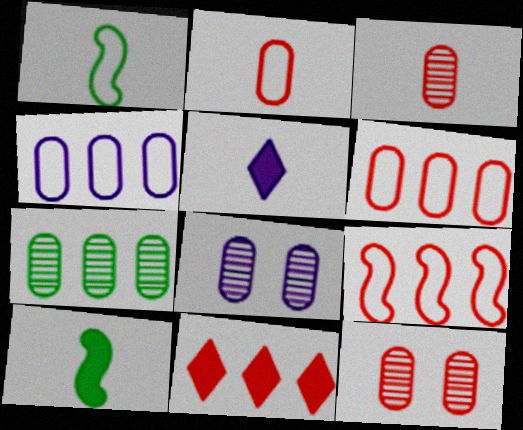[[1, 3, 5], 
[1, 8, 11], 
[3, 7, 8]]